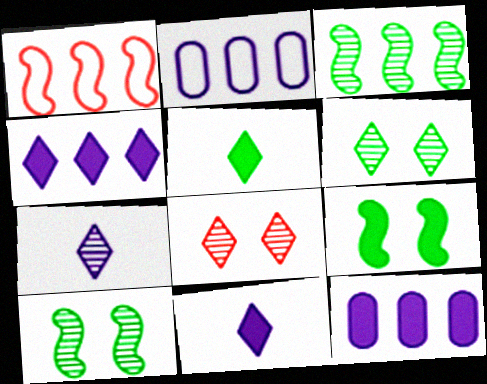[]